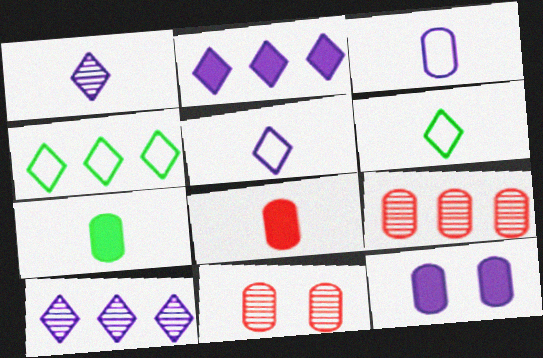[]